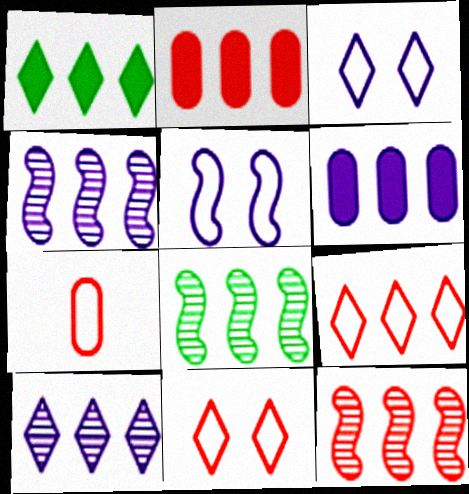[[1, 9, 10], 
[2, 9, 12], 
[4, 8, 12], 
[6, 8, 9]]